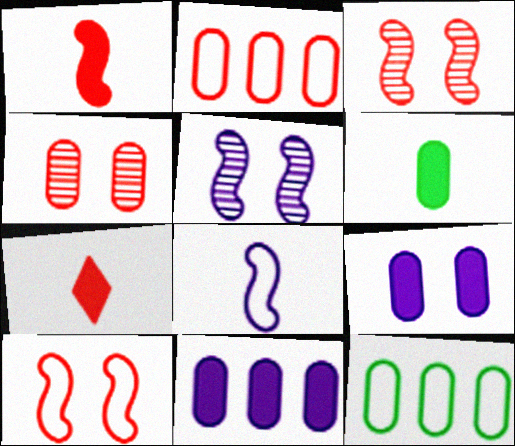[[2, 3, 7], 
[5, 7, 12]]